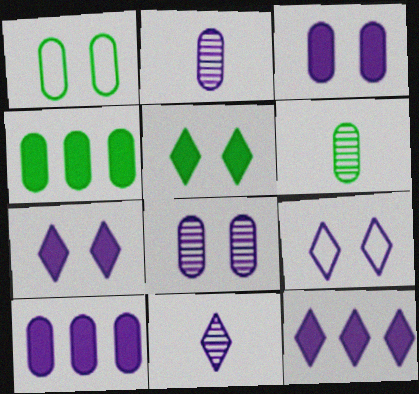[[1, 4, 6], 
[9, 11, 12]]